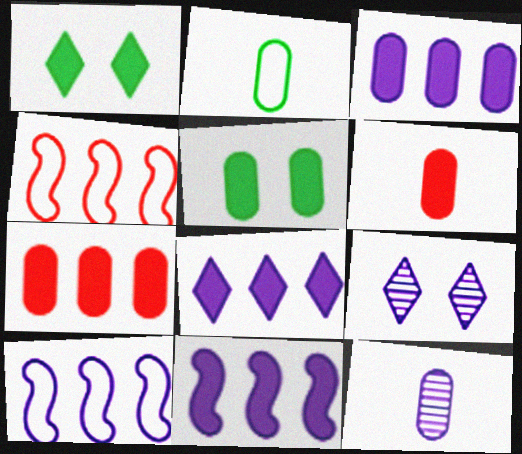[[1, 4, 12], 
[1, 6, 11], 
[2, 6, 12], 
[3, 5, 6], 
[3, 8, 11]]